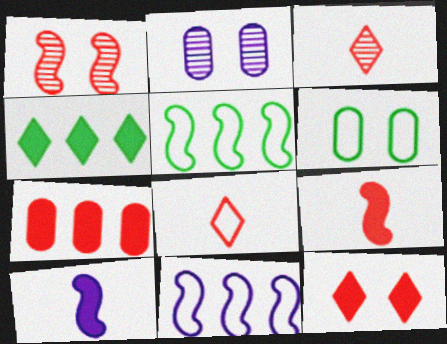[[1, 5, 10], 
[1, 7, 8], 
[6, 8, 11], 
[7, 9, 12]]